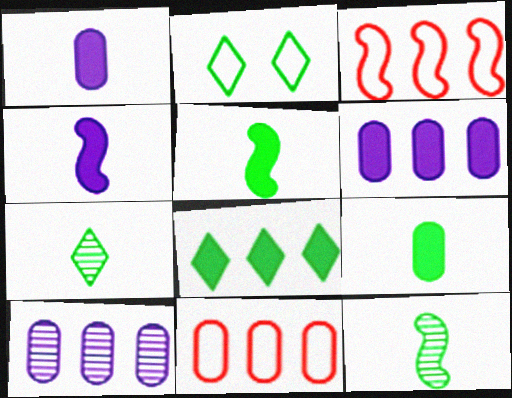[[2, 7, 8], 
[3, 8, 10]]